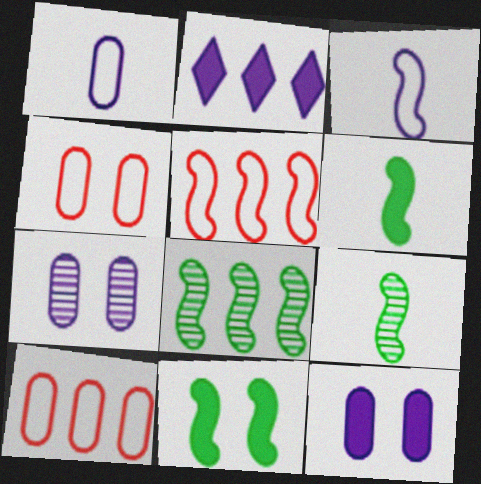[[2, 3, 7], 
[2, 4, 9], 
[2, 8, 10]]